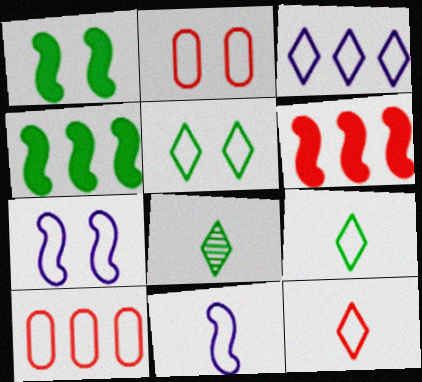[[2, 5, 7], 
[3, 5, 12], 
[5, 10, 11], 
[7, 9, 10]]